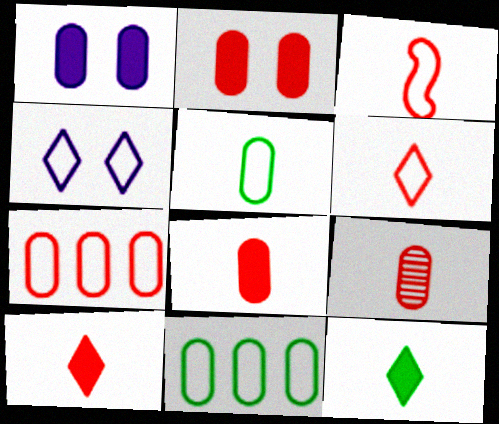[[1, 9, 11], 
[2, 7, 9], 
[3, 4, 11], 
[3, 9, 10]]